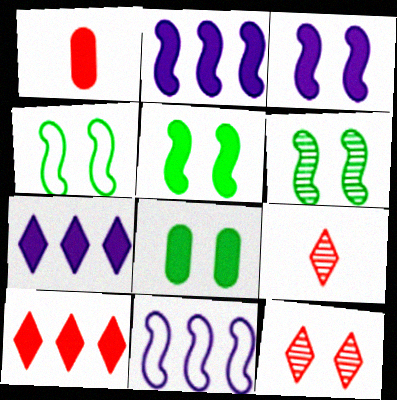[[1, 5, 7], 
[4, 5, 6], 
[8, 9, 11]]